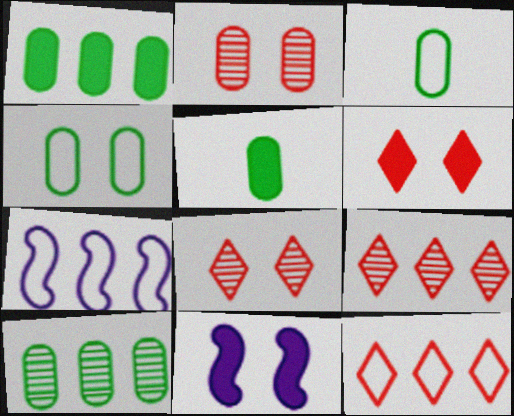[[1, 7, 9], 
[3, 9, 11], 
[4, 5, 10], 
[4, 8, 11], 
[5, 7, 8]]